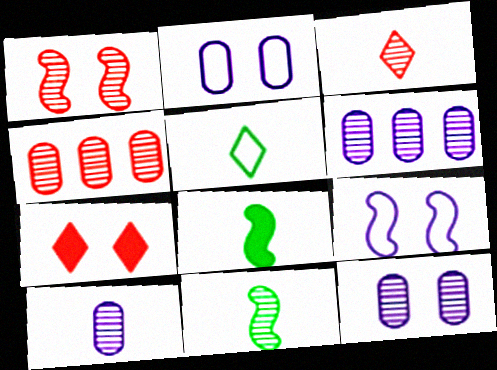[[1, 3, 4], 
[3, 10, 11], 
[6, 10, 12]]